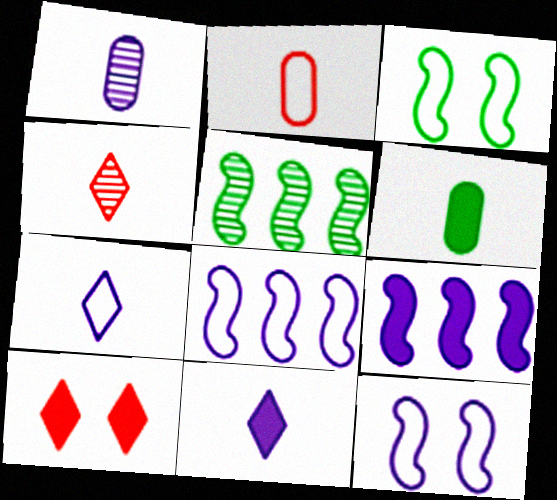[[1, 2, 6], 
[6, 9, 10]]